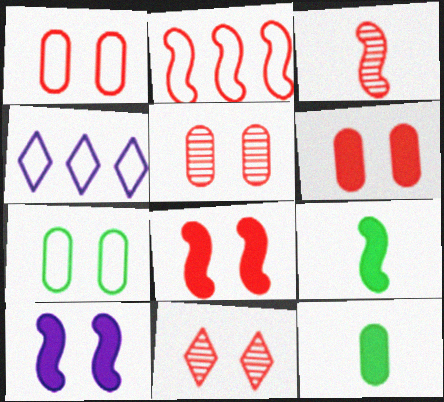[[1, 5, 6], 
[1, 8, 11], 
[2, 3, 8], 
[4, 5, 9], 
[7, 10, 11]]